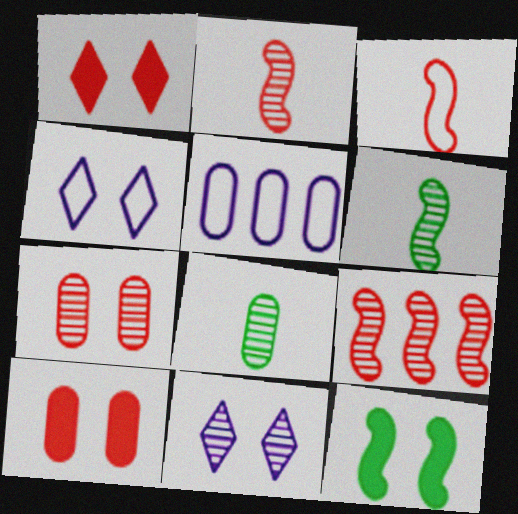[[1, 5, 6], 
[4, 7, 12], 
[5, 8, 10], 
[8, 9, 11]]